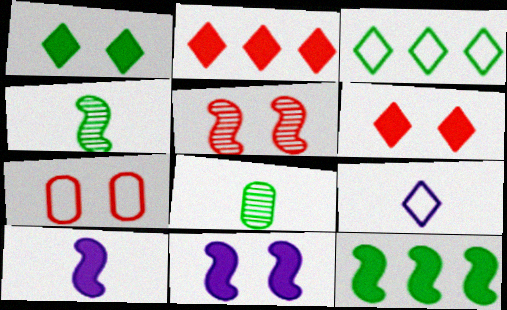[[5, 6, 7]]